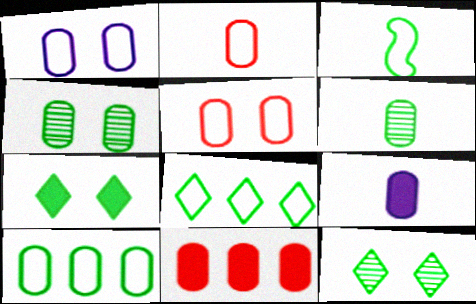[[1, 2, 10], 
[1, 6, 11], 
[2, 6, 9]]